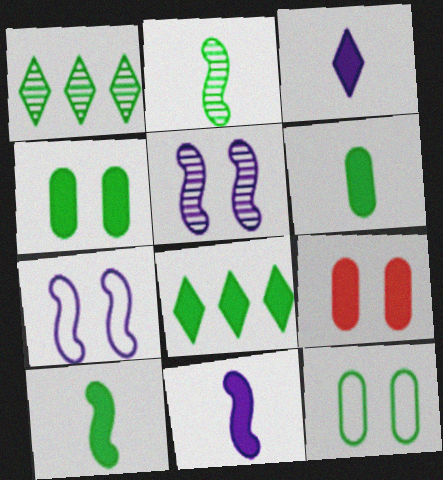[[1, 10, 12], 
[2, 8, 12], 
[4, 8, 10], 
[8, 9, 11]]